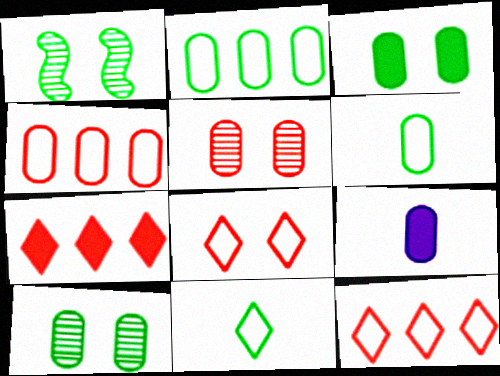[[1, 9, 12], 
[2, 5, 9], 
[4, 9, 10]]